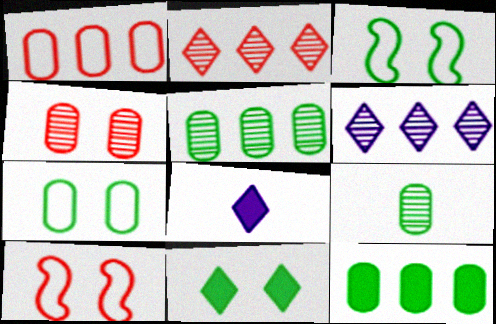[[5, 8, 10], 
[7, 9, 12]]